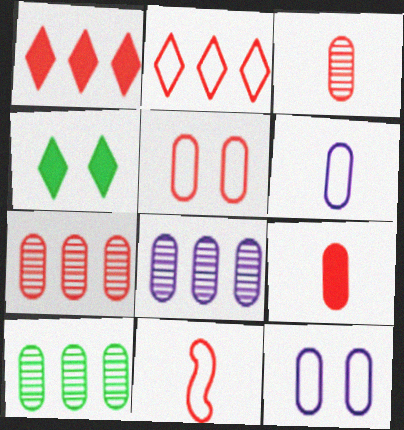[[2, 5, 11], 
[4, 8, 11], 
[5, 7, 9], 
[7, 8, 10], 
[9, 10, 12]]